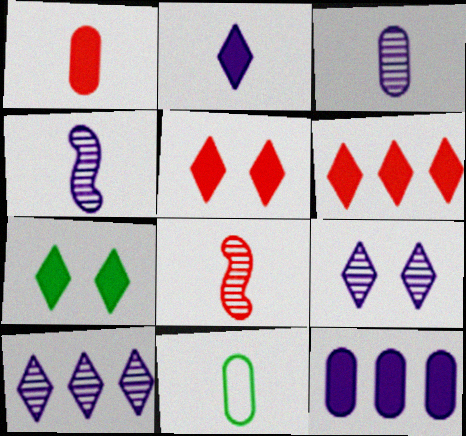[[1, 3, 11], 
[2, 6, 7], 
[2, 8, 11]]